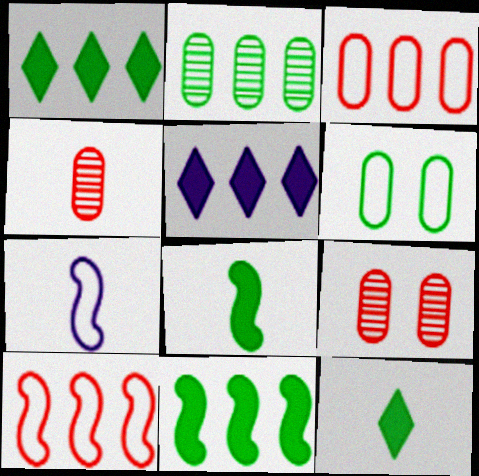[[1, 7, 9], 
[2, 5, 10], 
[4, 7, 12]]